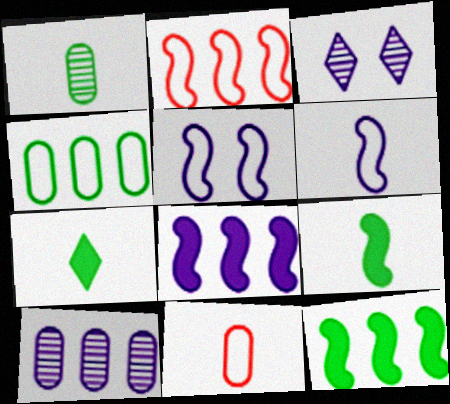[[3, 11, 12]]